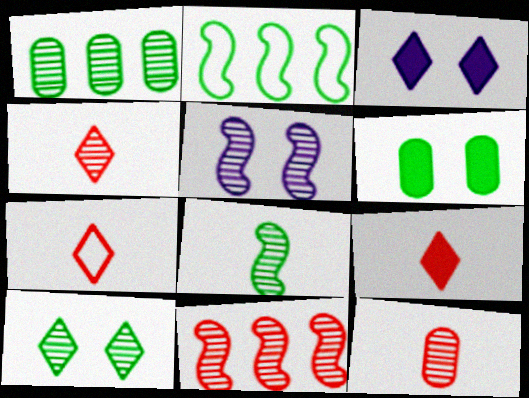[[1, 4, 5], 
[1, 8, 10], 
[2, 3, 12], 
[4, 7, 9], 
[5, 8, 11]]